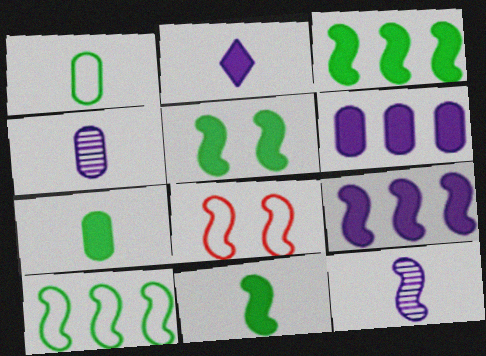[[3, 5, 11], 
[3, 8, 12]]